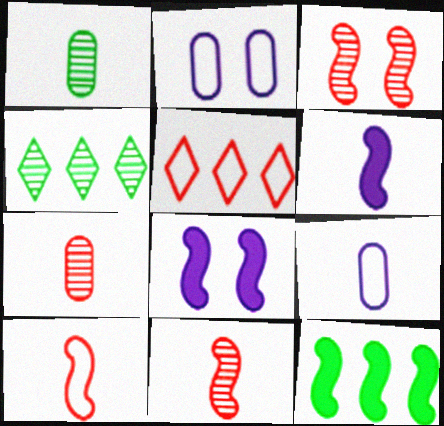[[1, 5, 8]]